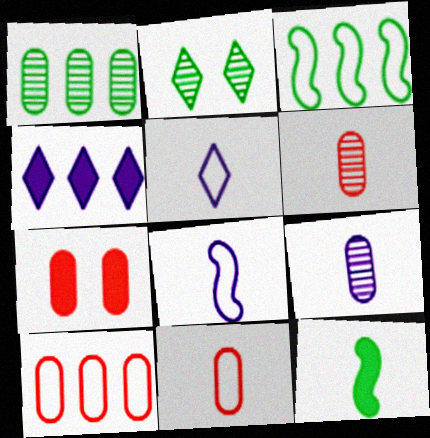[[4, 7, 12], 
[5, 6, 12], 
[6, 7, 10]]